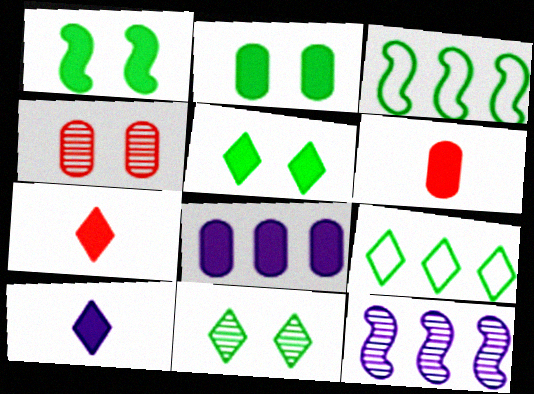[[1, 2, 5], 
[1, 7, 8], 
[2, 6, 8], 
[3, 4, 10]]